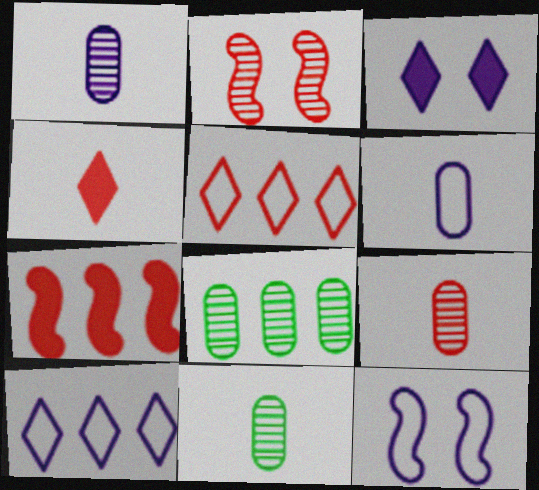[[1, 9, 11], 
[4, 8, 12], 
[6, 10, 12], 
[7, 8, 10]]